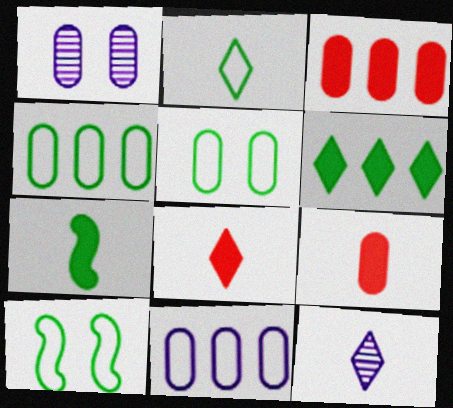[[1, 4, 9], 
[2, 4, 10], 
[2, 8, 12], 
[3, 10, 12]]